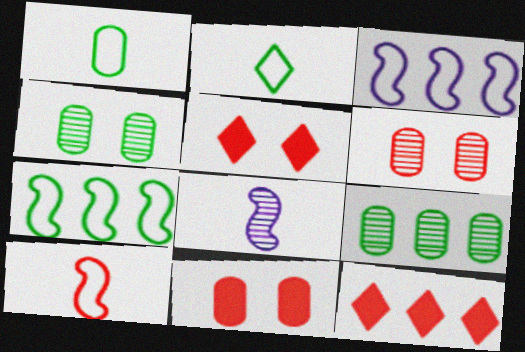[[3, 9, 12], 
[6, 10, 12]]